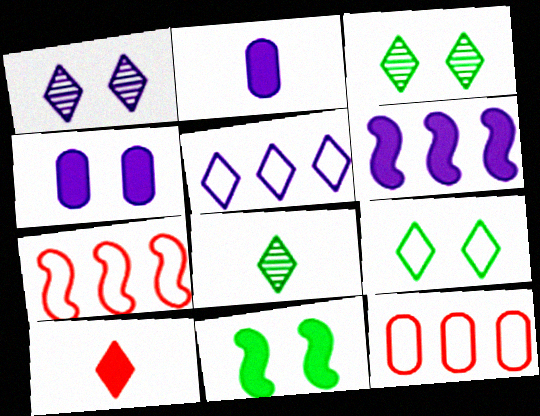[[2, 3, 7], 
[3, 5, 10], 
[4, 7, 8]]